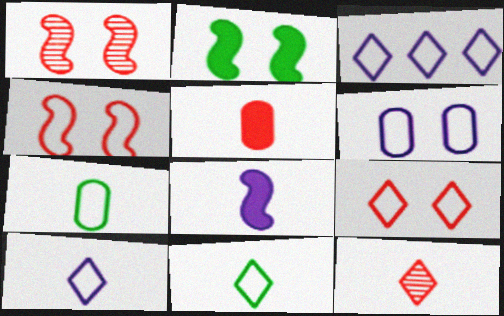[[3, 4, 7], 
[3, 9, 11], 
[7, 8, 12]]